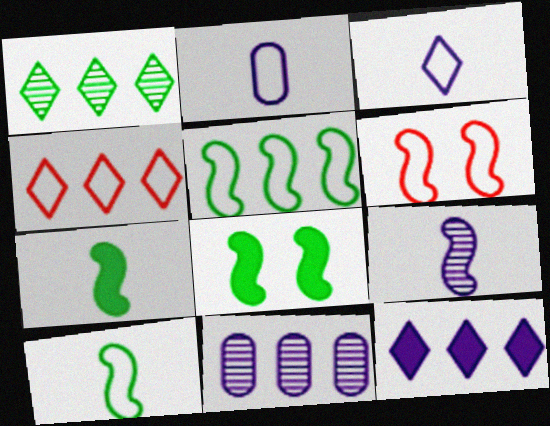[[1, 4, 12]]